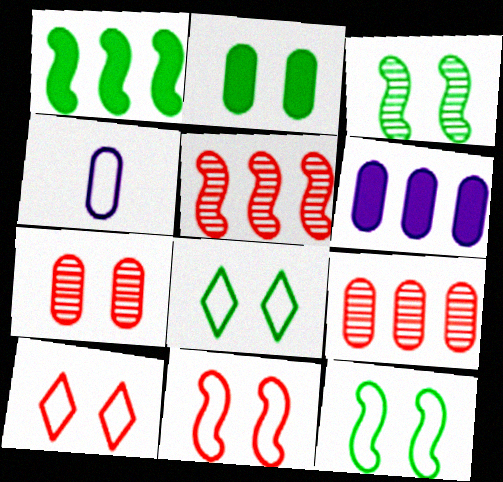[[2, 3, 8], 
[2, 4, 9]]